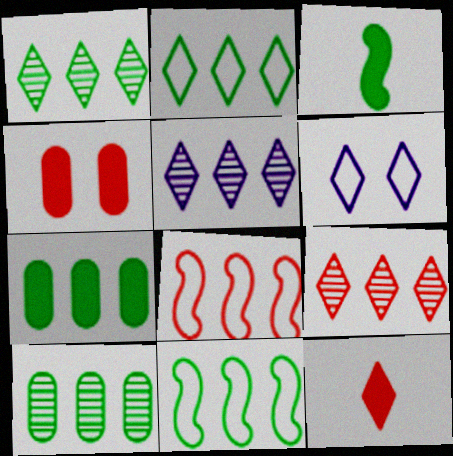[[1, 5, 9], 
[1, 6, 12], 
[1, 7, 11], 
[5, 7, 8]]